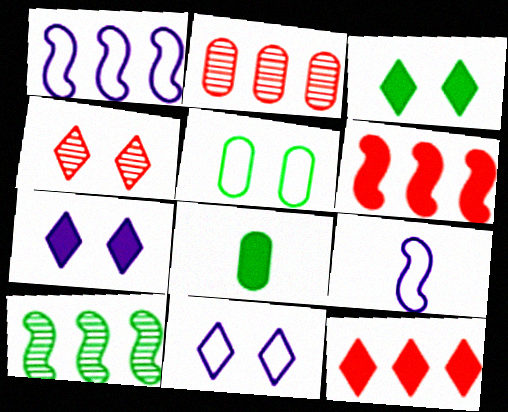[[1, 4, 8], 
[1, 6, 10], 
[2, 3, 9], 
[3, 4, 11], 
[6, 7, 8]]